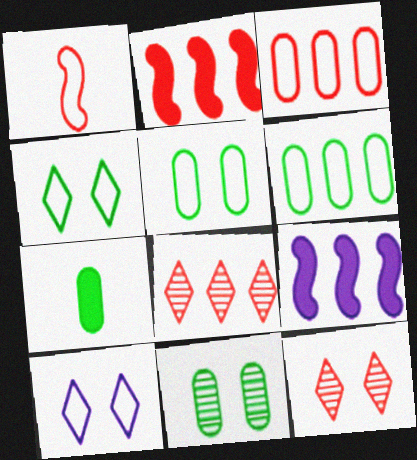[[1, 6, 10], 
[2, 3, 8], 
[6, 7, 11], 
[6, 8, 9]]